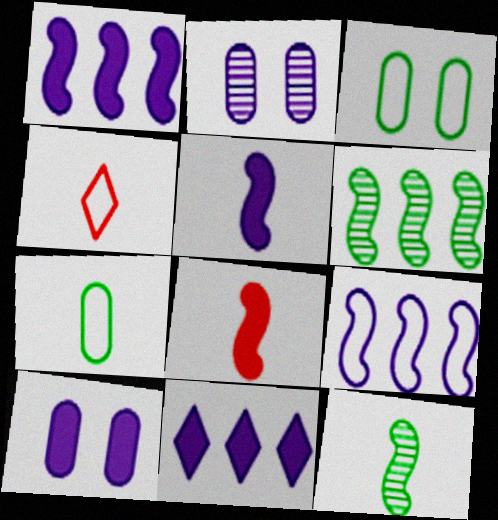[[3, 4, 9], 
[4, 6, 10], 
[5, 10, 11]]